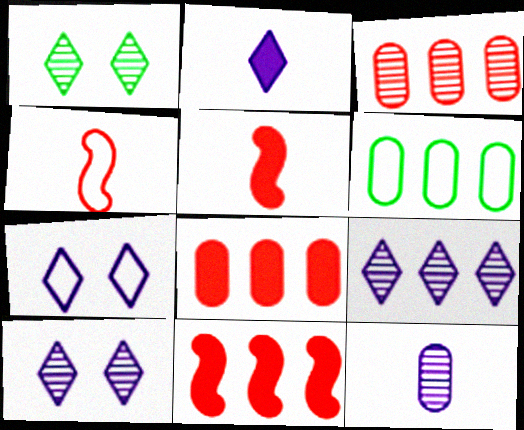[[2, 7, 9], 
[4, 6, 7], 
[5, 6, 10], 
[6, 9, 11]]